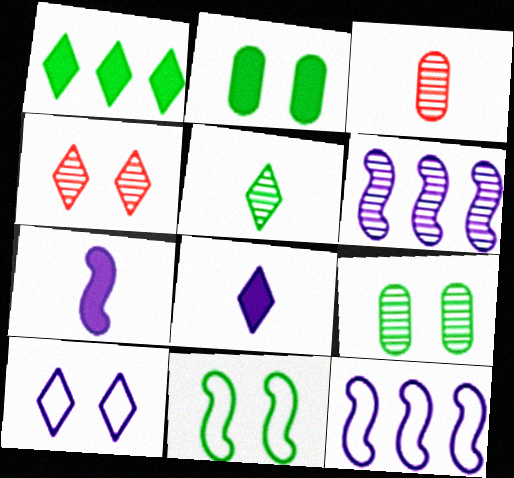[]